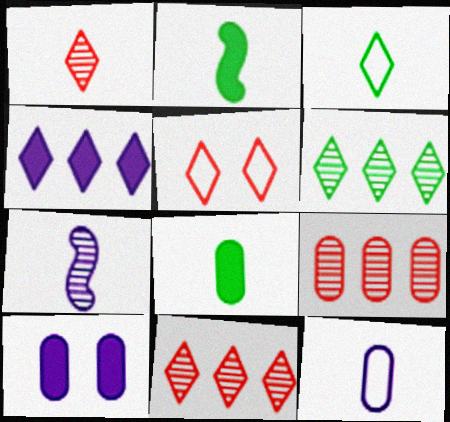[[1, 2, 12]]